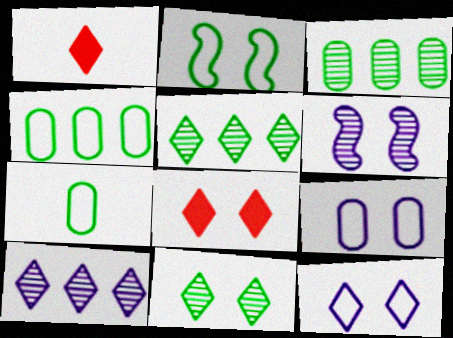[[1, 4, 6], 
[1, 5, 12], 
[8, 11, 12]]